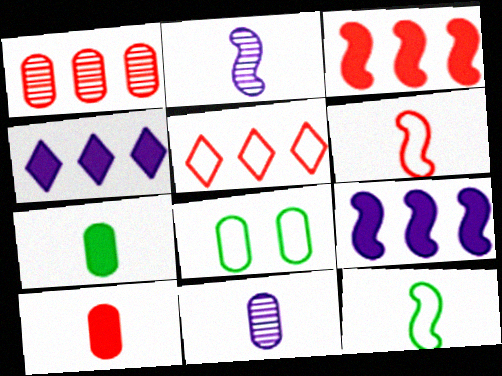[[1, 3, 5]]